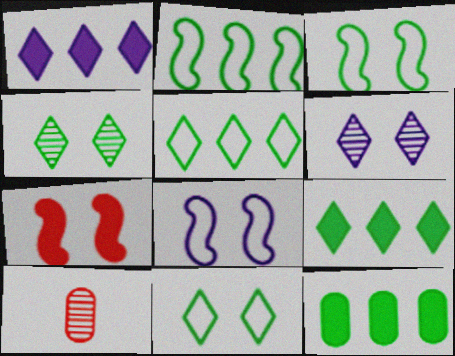[[1, 3, 10], 
[8, 9, 10]]